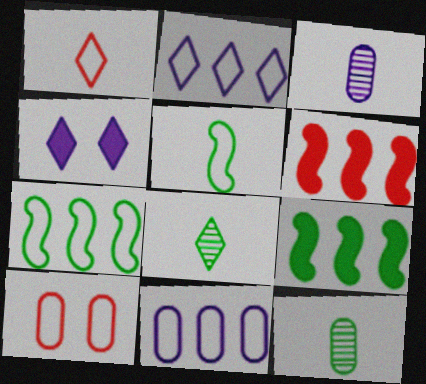[[2, 5, 10]]